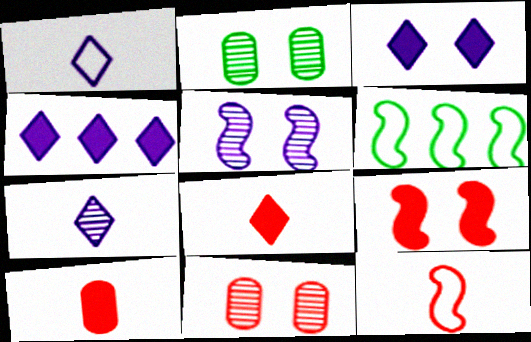[[2, 4, 12]]